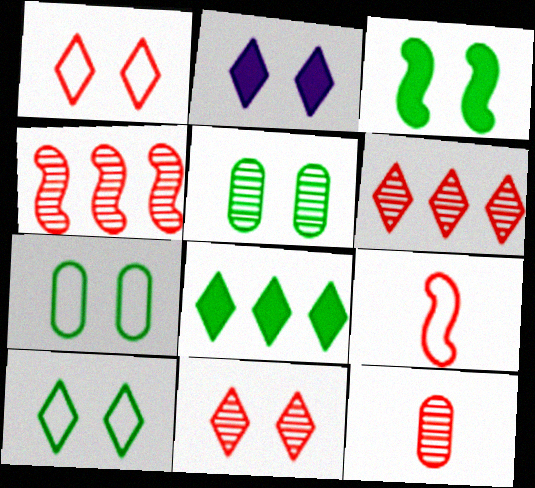[[2, 10, 11], 
[3, 5, 10], 
[4, 11, 12]]